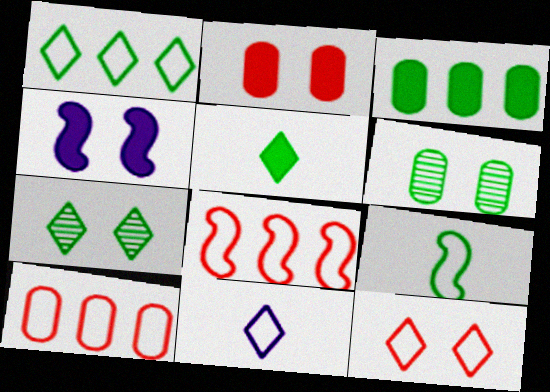[[1, 5, 7], 
[1, 11, 12], 
[3, 7, 9], 
[4, 6, 12]]